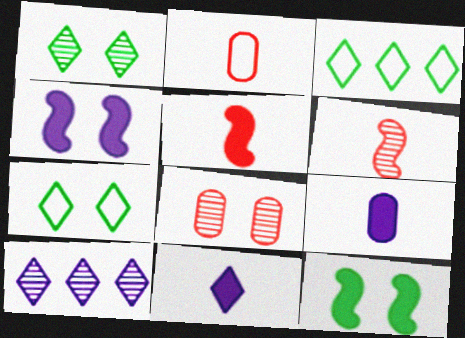[[2, 10, 12], 
[4, 7, 8]]